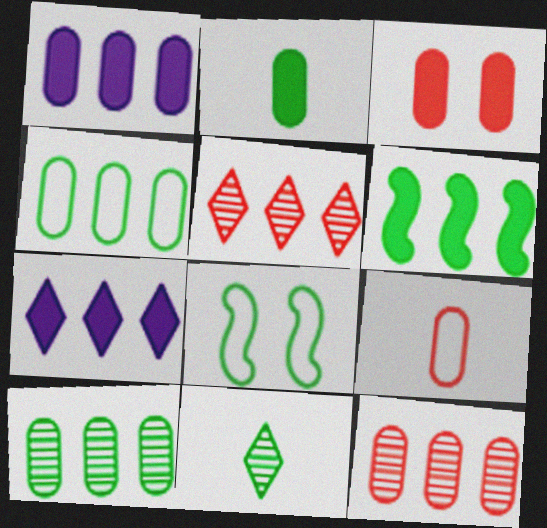[[1, 2, 3], 
[1, 4, 12], 
[3, 9, 12]]